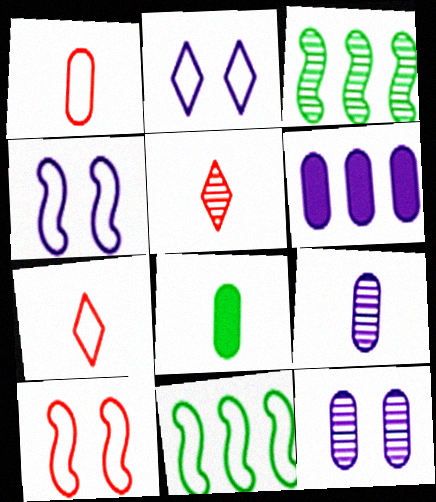[[1, 2, 11], 
[1, 8, 9], 
[3, 5, 12]]